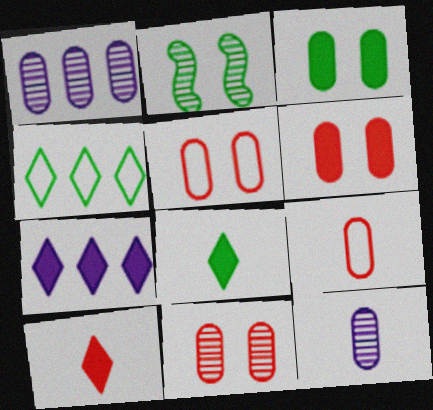[[1, 3, 9], 
[2, 7, 9], 
[5, 6, 11]]